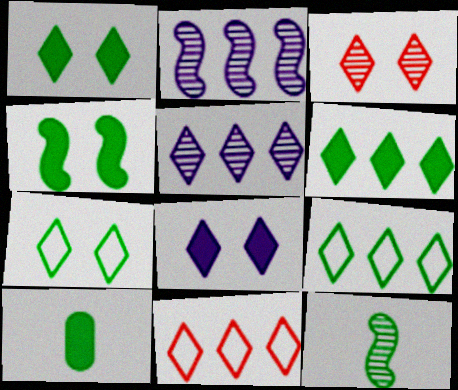[[3, 7, 8], 
[4, 6, 10], 
[5, 6, 11]]